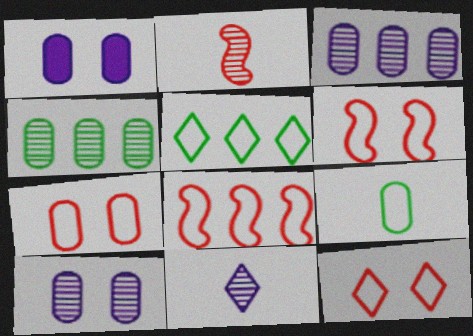[[1, 2, 5], 
[6, 7, 12]]